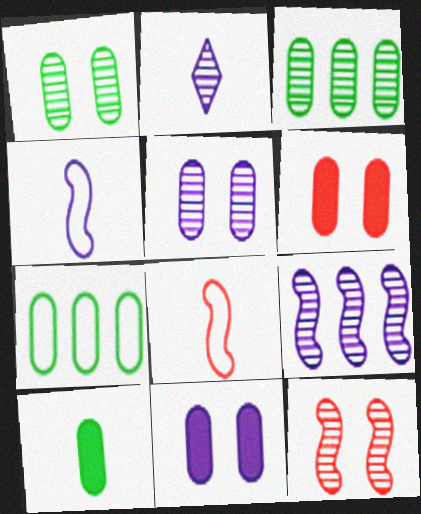[[1, 7, 10], 
[2, 3, 12], 
[2, 5, 9], 
[2, 8, 10]]